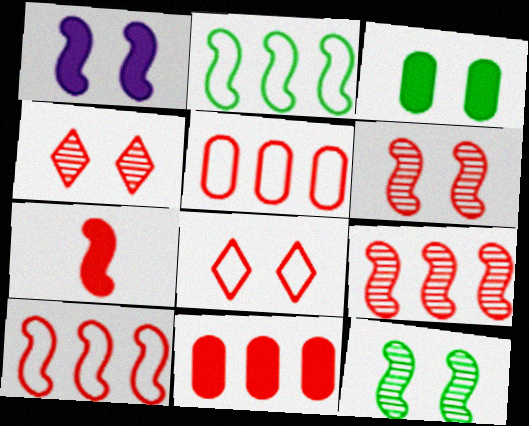[[4, 5, 7], 
[6, 7, 10]]